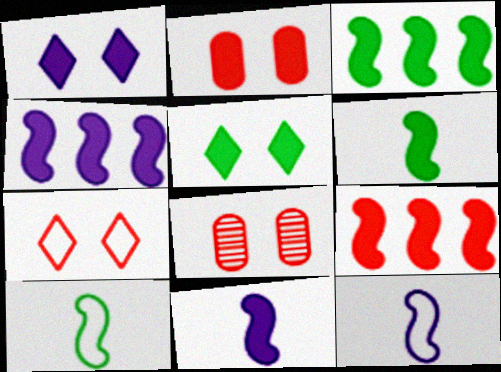[[3, 4, 9]]